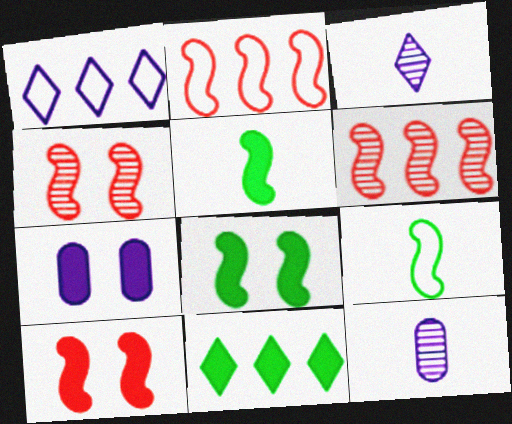[]